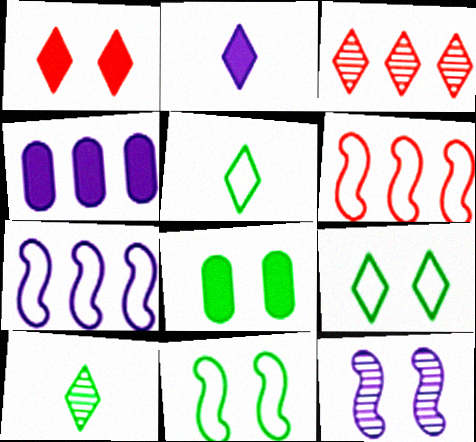[[2, 3, 9]]